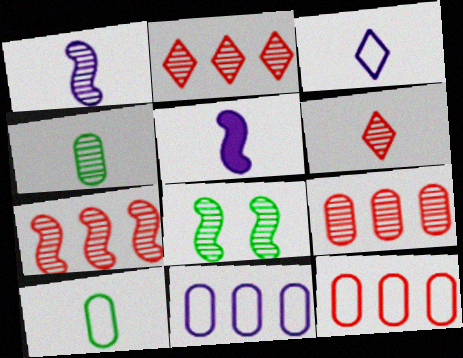[[1, 4, 6], 
[1, 7, 8], 
[2, 7, 9], 
[5, 6, 10]]